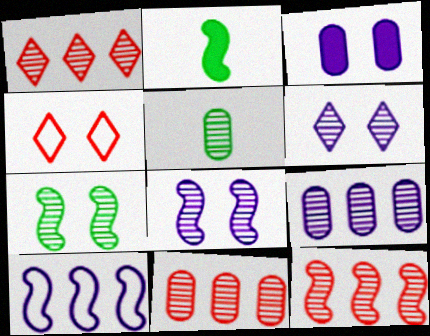[[1, 5, 8], 
[1, 11, 12], 
[2, 4, 9], 
[3, 4, 7], 
[5, 6, 12]]